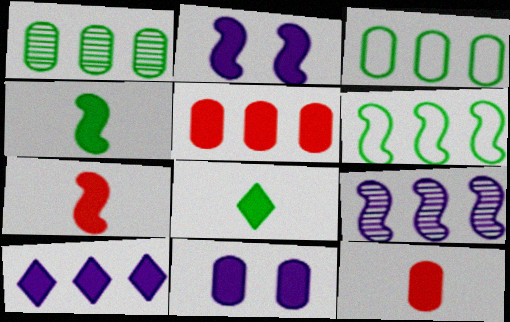[[2, 5, 8]]